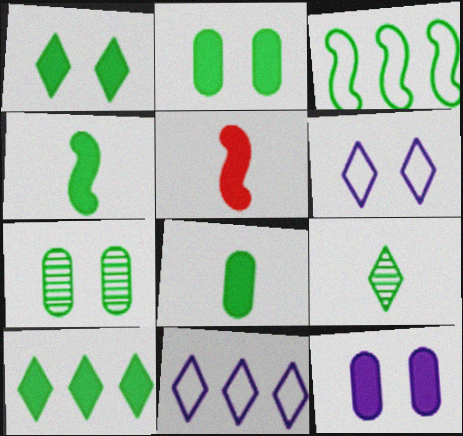[[2, 3, 9], 
[2, 4, 10], 
[5, 7, 11], 
[5, 10, 12]]